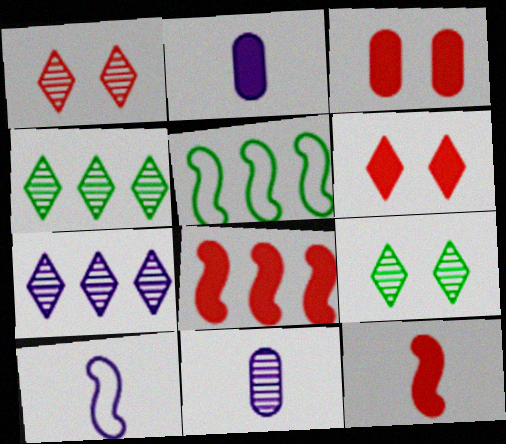[[1, 2, 5], 
[3, 4, 10], 
[5, 6, 11]]